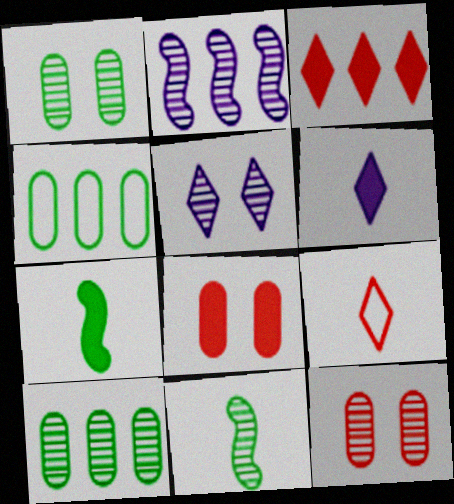[[2, 3, 4]]